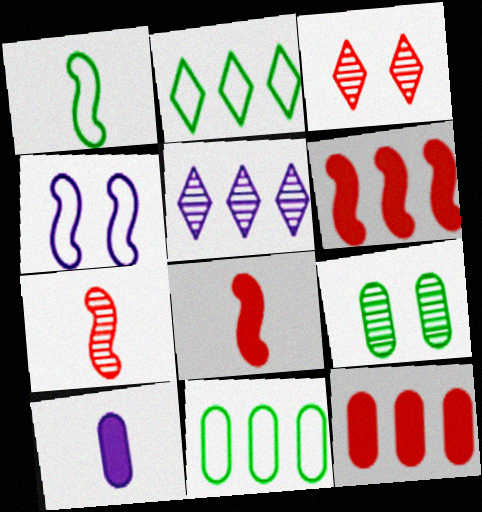[[4, 5, 10], 
[5, 6, 11], 
[5, 7, 9]]